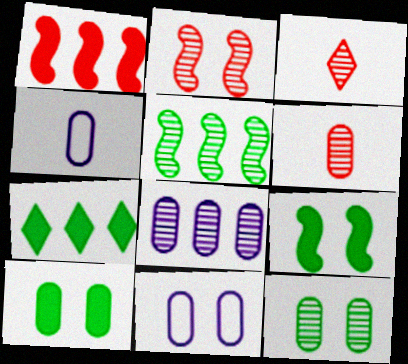[[2, 4, 7], 
[6, 8, 12]]